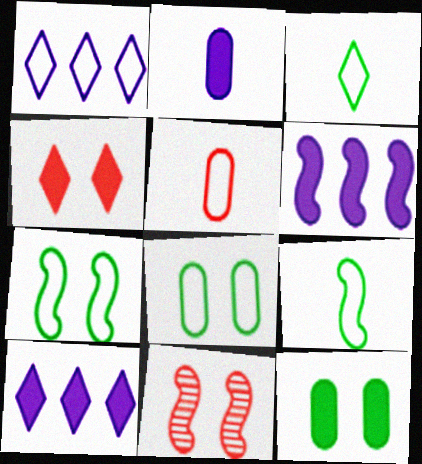[[1, 5, 7], 
[6, 9, 11]]